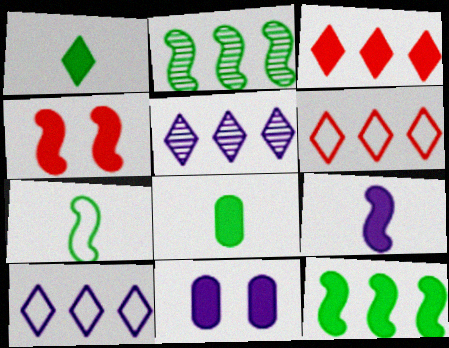[[4, 9, 12]]